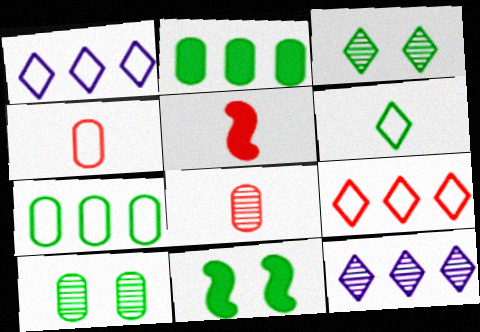[[1, 5, 10], 
[1, 8, 11], 
[4, 11, 12]]